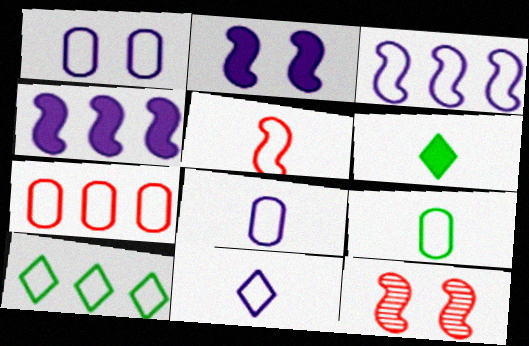[[1, 3, 11], 
[1, 5, 10], 
[1, 7, 9], 
[3, 7, 10], 
[5, 9, 11]]